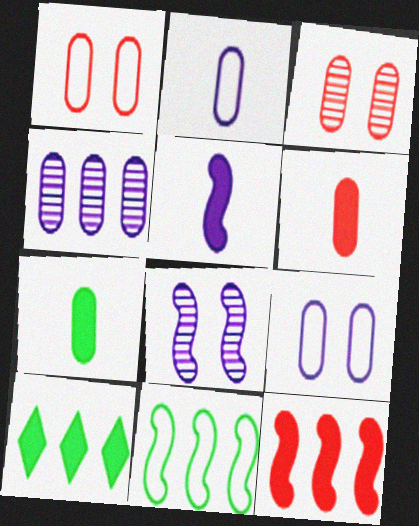[[1, 4, 7]]